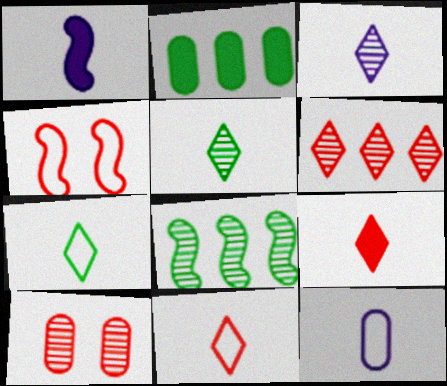[[1, 3, 12], 
[1, 4, 8], 
[2, 3, 4], 
[2, 10, 12], 
[3, 7, 9], 
[3, 8, 10]]